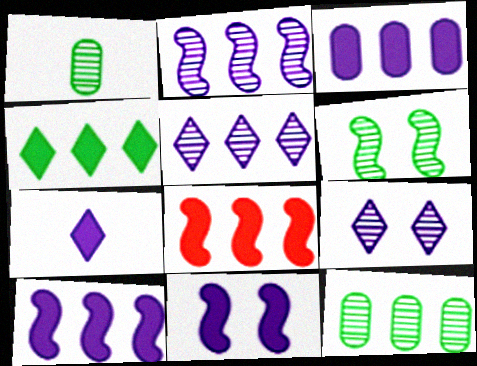[[3, 4, 8], 
[3, 7, 11]]